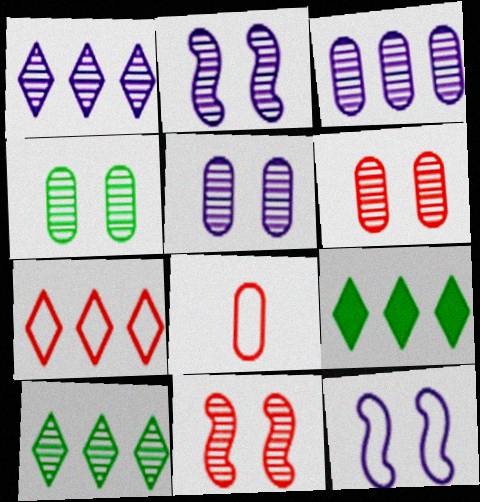[[1, 7, 9], 
[2, 8, 9], 
[4, 5, 6]]